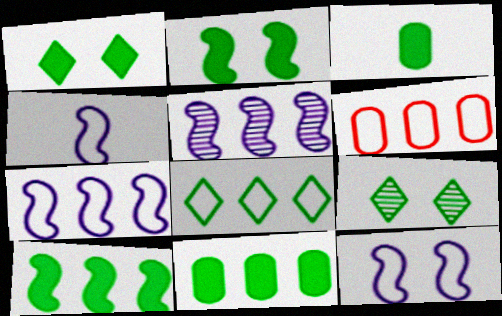[[1, 3, 10], 
[4, 7, 12], 
[6, 7, 8]]